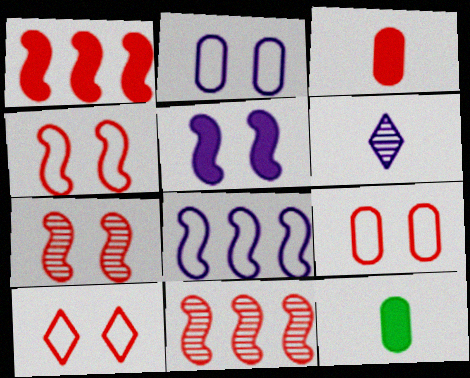[[3, 10, 11], 
[4, 9, 10]]